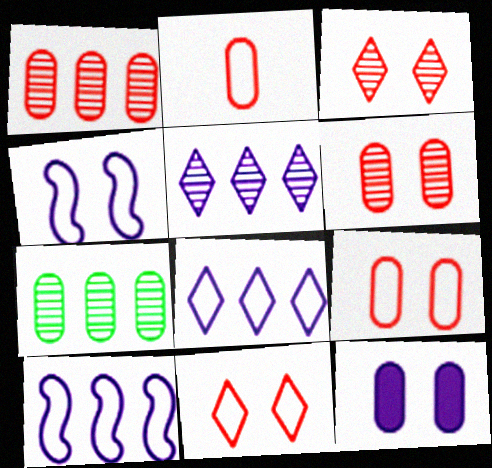[[2, 7, 12]]